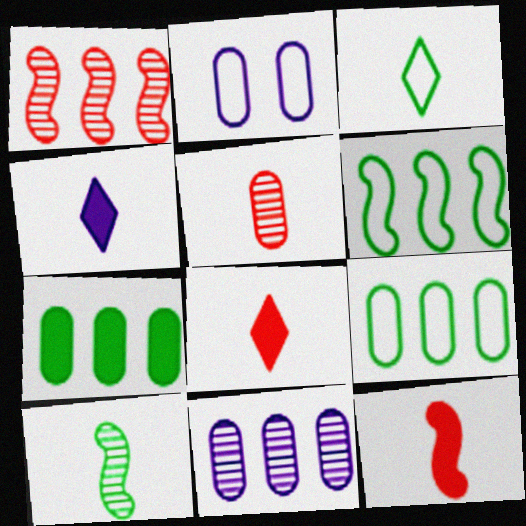[[2, 5, 7]]